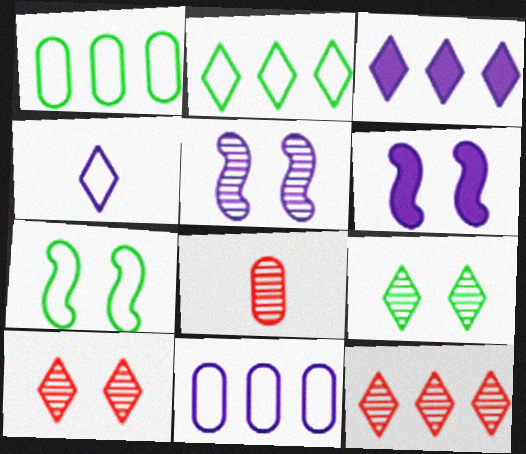[[2, 3, 12], 
[2, 6, 8], 
[3, 7, 8]]